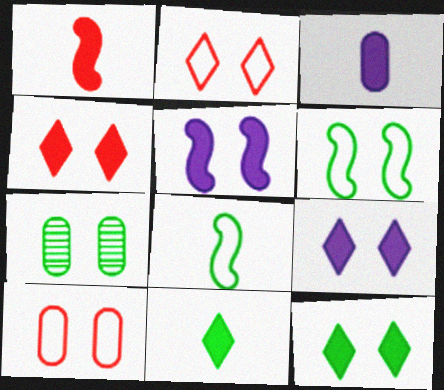[[1, 3, 11], 
[2, 5, 7], 
[4, 9, 12], 
[6, 7, 12]]